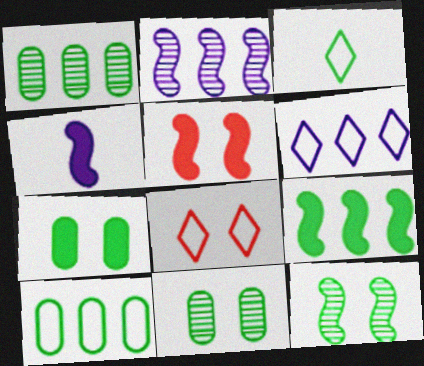[[1, 4, 8], 
[3, 6, 8], 
[3, 9, 11], 
[4, 5, 9]]